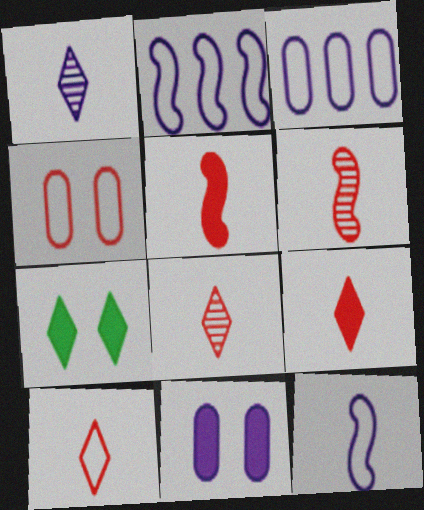[[1, 2, 11], 
[3, 6, 7], 
[8, 9, 10]]